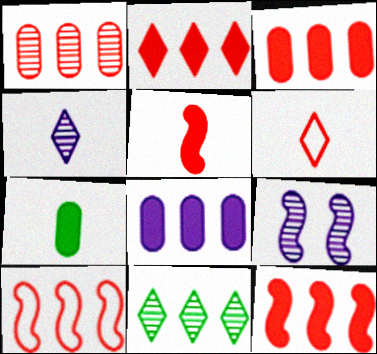[[1, 2, 10], 
[2, 3, 12], 
[8, 10, 11]]